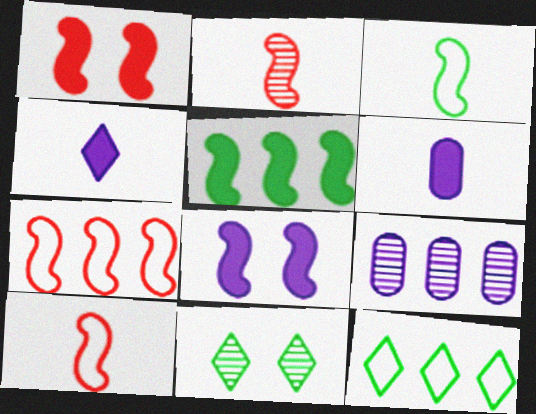[[1, 2, 7], 
[2, 9, 11], 
[6, 7, 11]]